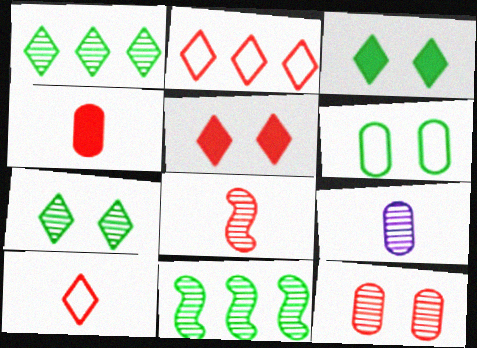[[4, 8, 10]]